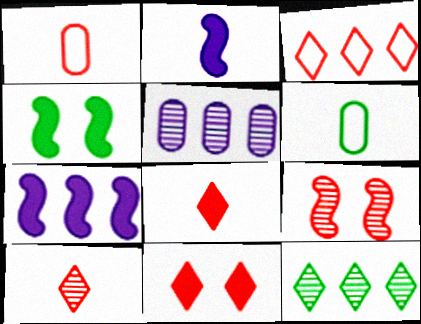[[2, 6, 10], 
[3, 10, 11], 
[4, 6, 12]]